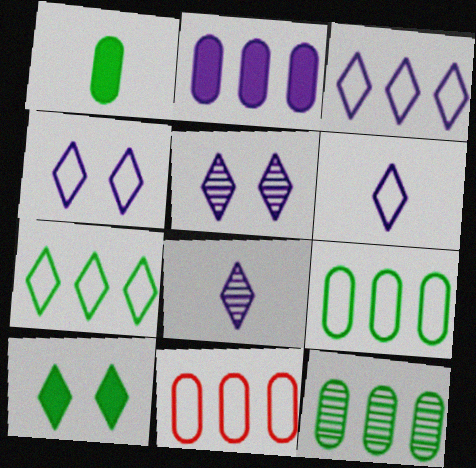[[2, 11, 12], 
[3, 4, 6]]